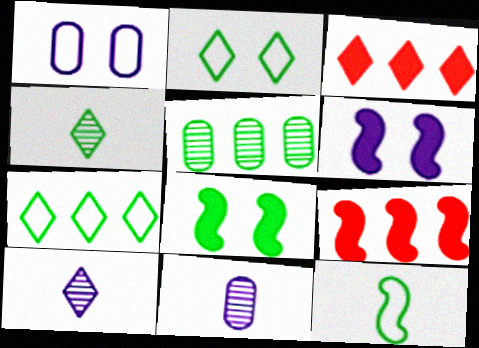[[1, 4, 9], 
[2, 3, 10], 
[2, 9, 11]]